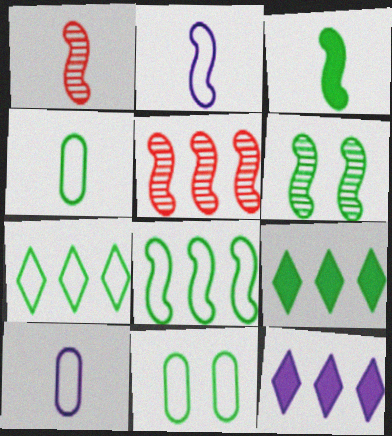[[1, 2, 3], 
[1, 11, 12], 
[3, 6, 8], 
[4, 6, 9]]